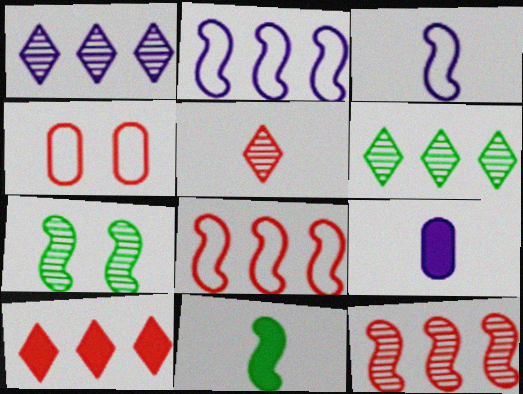[[1, 4, 11]]